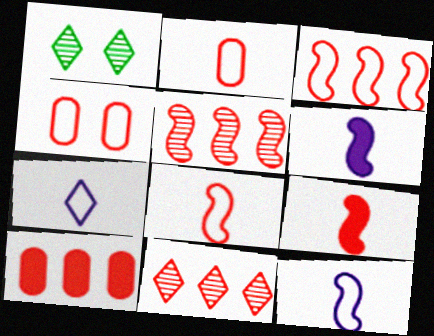[[1, 10, 12], 
[3, 10, 11], 
[4, 9, 11]]